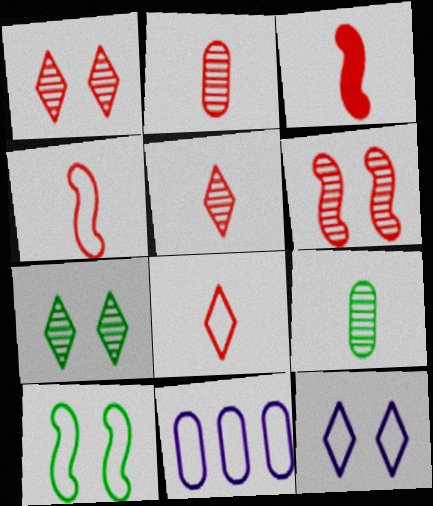[[2, 3, 8], 
[3, 7, 11], 
[8, 10, 11]]